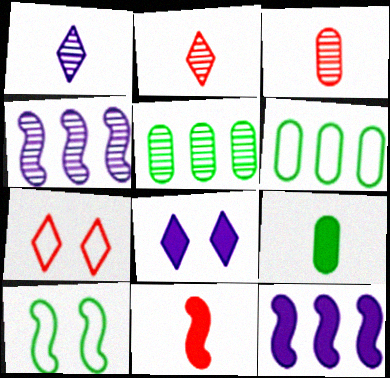[[4, 7, 9], 
[4, 10, 11]]